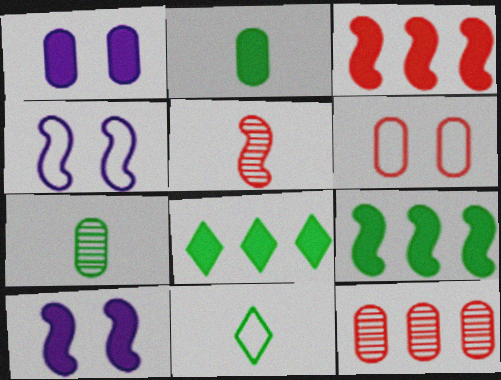[[4, 5, 9], 
[10, 11, 12]]